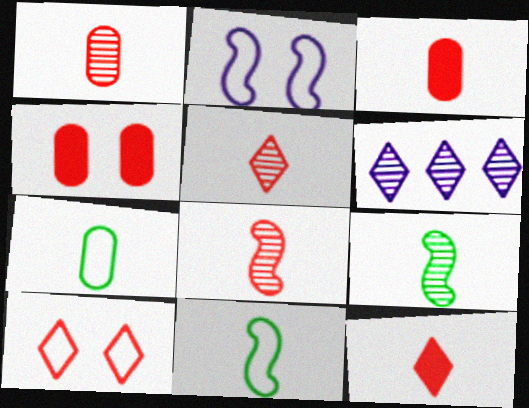[[1, 5, 8], 
[4, 6, 11]]